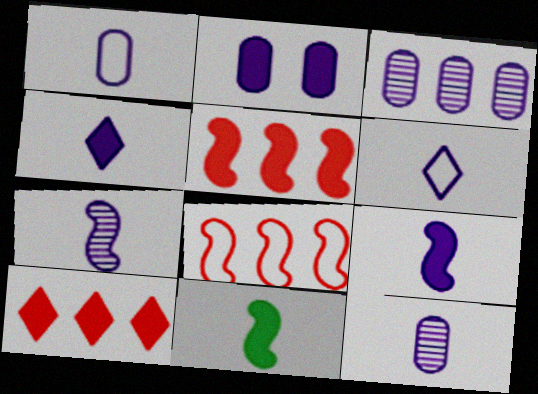[[1, 2, 3], 
[1, 4, 7], 
[2, 10, 11], 
[6, 9, 12]]